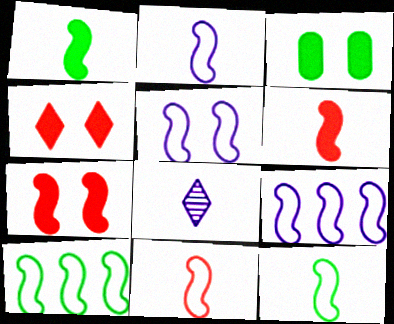[[2, 5, 9], 
[2, 11, 12], 
[5, 10, 11]]